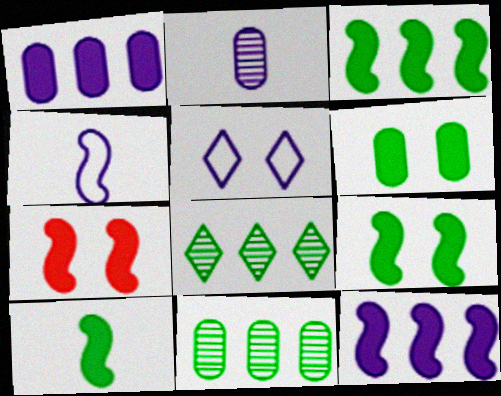[[2, 5, 12], 
[3, 9, 10], 
[7, 10, 12]]